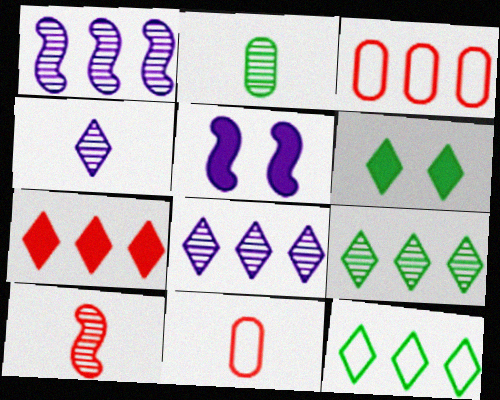[[1, 6, 11], 
[2, 4, 10], 
[5, 9, 11], 
[7, 8, 12]]